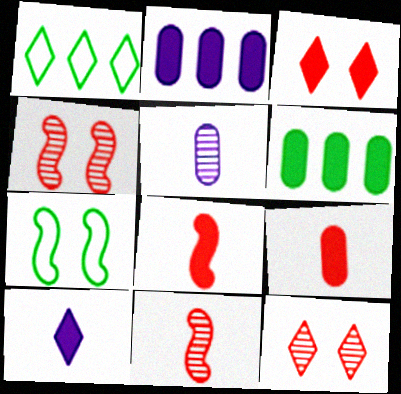[[1, 10, 12]]